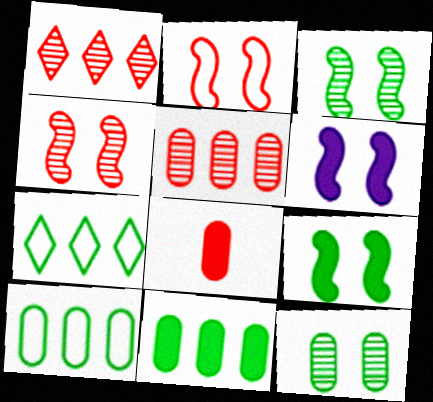[[1, 2, 8], 
[2, 3, 6]]